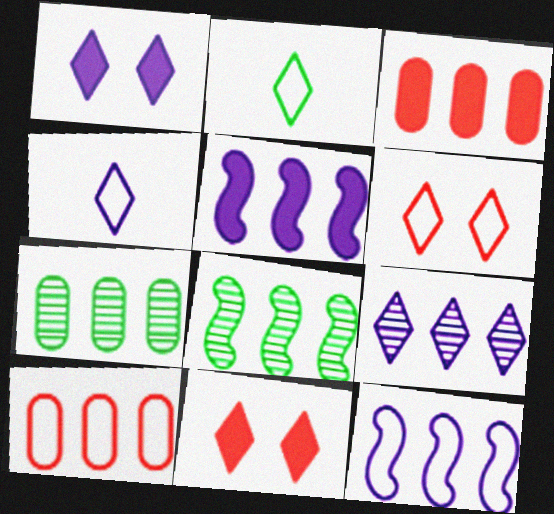[[1, 4, 9], 
[2, 9, 11]]